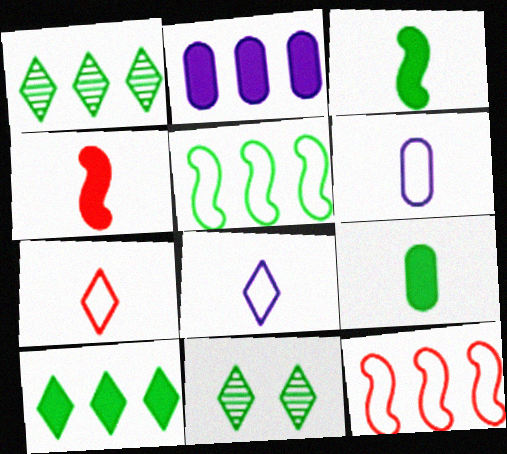[[1, 2, 12], 
[5, 9, 11]]